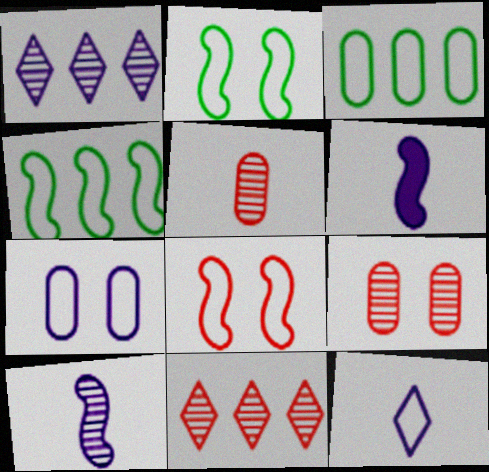[[1, 6, 7], 
[3, 8, 12]]